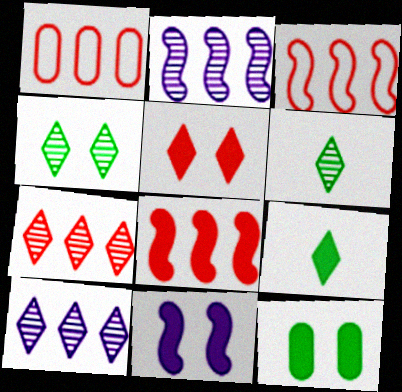[[1, 6, 11], 
[1, 7, 8], 
[5, 11, 12]]